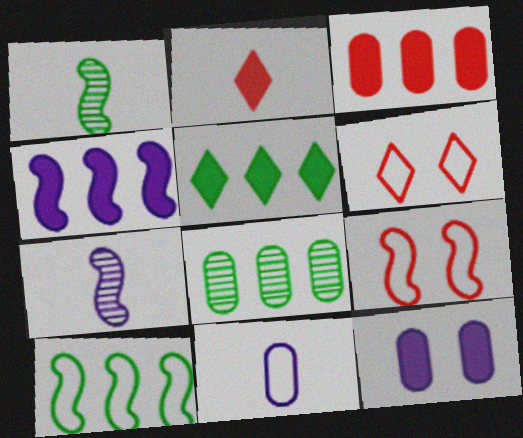[[1, 2, 11], 
[1, 4, 9], 
[3, 4, 5], 
[5, 8, 10], 
[6, 10, 11]]